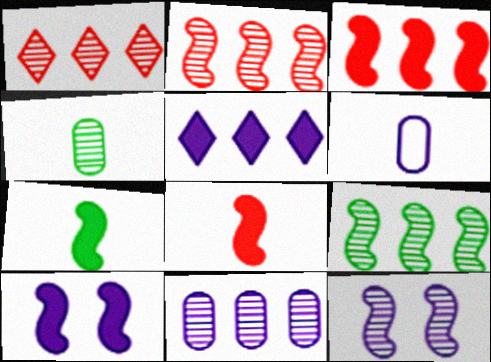[[1, 4, 12], 
[1, 9, 11], 
[3, 7, 10], 
[5, 6, 12]]